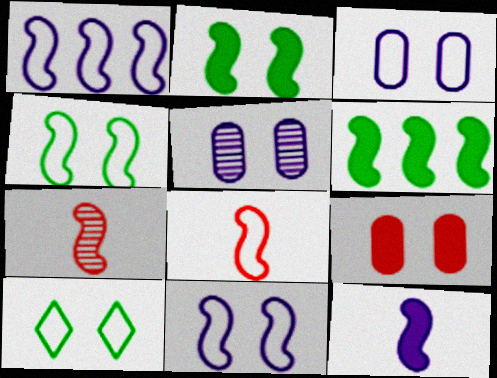[[1, 2, 7], 
[1, 4, 8], 
[6, 7, 11]]